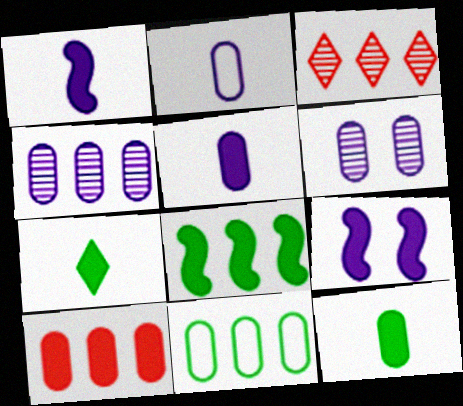[[4, 10, 11], 
[7, 9, 10]]